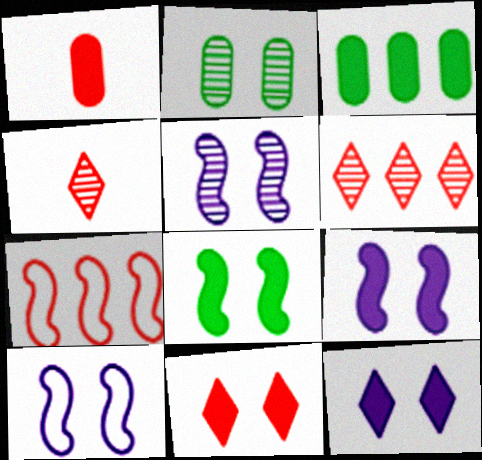[[2, 10, 11], 
[3, 4, 10], 
[5, 9, 10]]